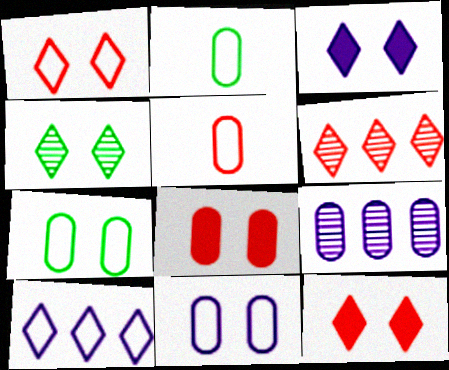[[1, 3, 4], 
[2, 8, 9]]